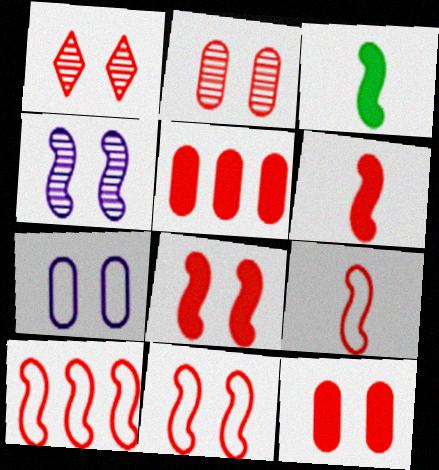[[1, 5, 9], 
[1, 11, 12], 
[3, 4, 10], 
[9, 10, 11]]